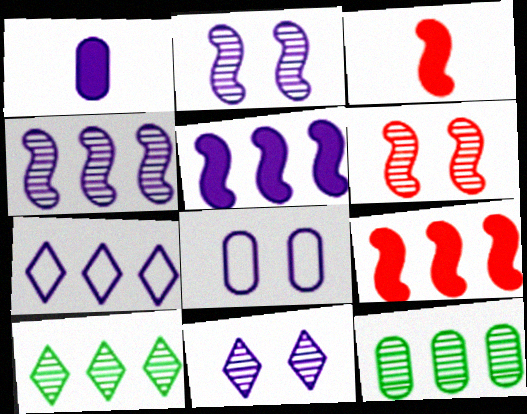[[1, 2, 7], 
[3, 8, 10], 
[7, 9, 12]]